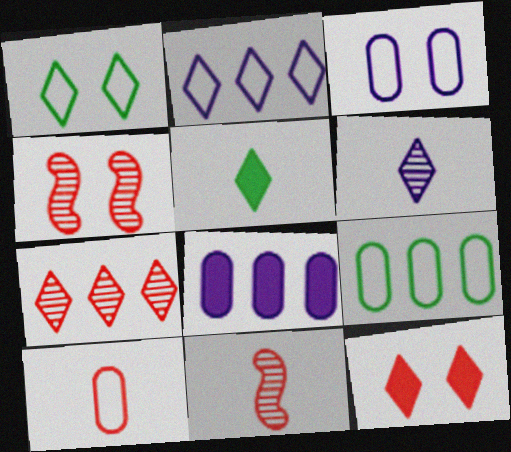[[1, 8, 11], 
[3, 9, 10]]